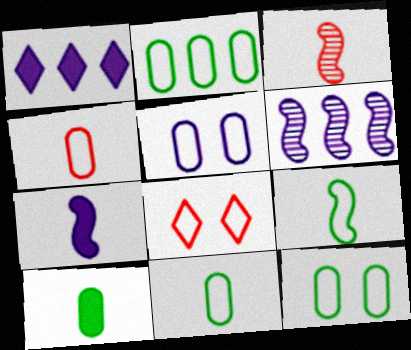[[1, 3, 12], 
[2, 4, 5], 
[2, 11, 12], 
[3, 7, 9], 
[6, 8, 10]]